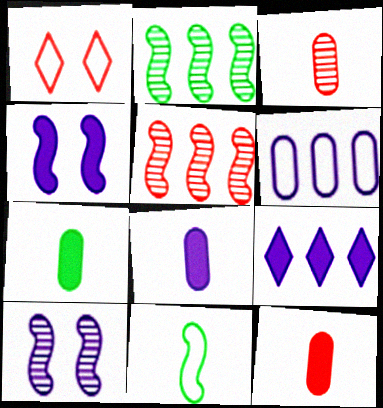[[1, 2, 8], 
[1, 5, 12], 
[1, 6, 11], 
[4, 5, 11], 
[4, 8, 9], 
[7, 8, 12]]